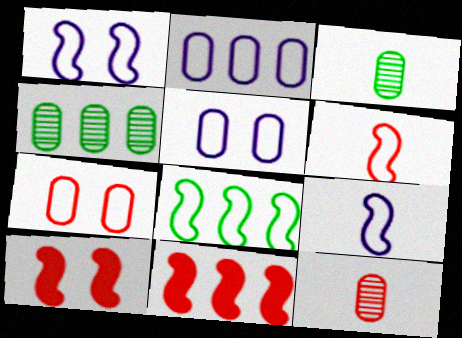[[1, 6, 8]]